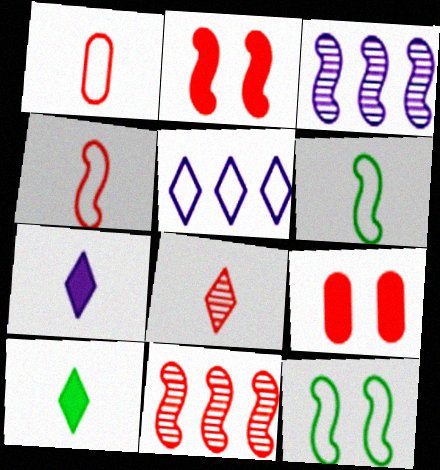[[1, 5, 12], 
[2, 3, 6], 
[2, 4, 11]]